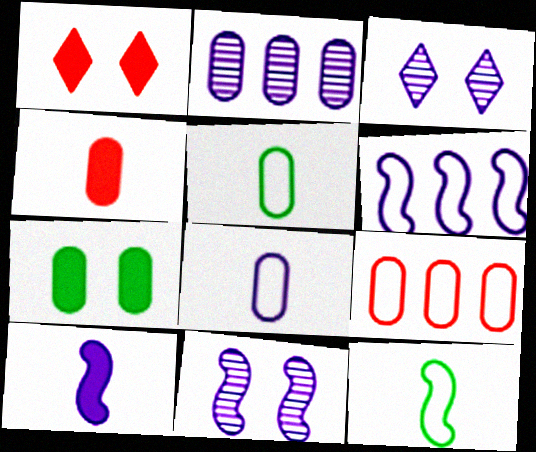[[1, 2, 12], 
[6, 10, 11]]